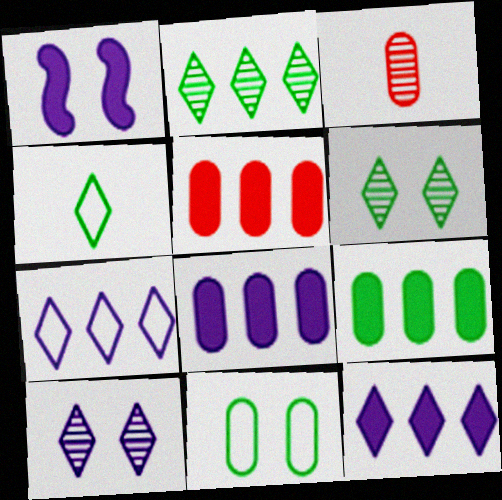[[3, 8, 11], 
[5, 8, 9]]